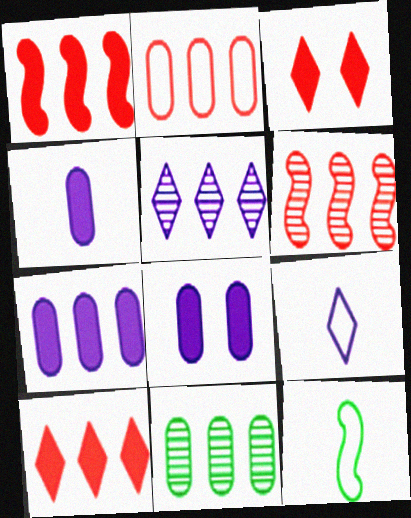[[2, 6, 10], 
[2, 7, 11], 
[4, 7, 8], 
[5, 6, 11]]